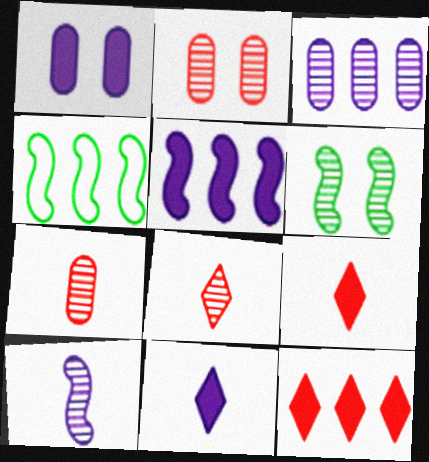[[1, 4, 8], 
[1, 5, 11], 
[2, 4, 11], 
[3, 4, 12], 
[3, 6, 8]]